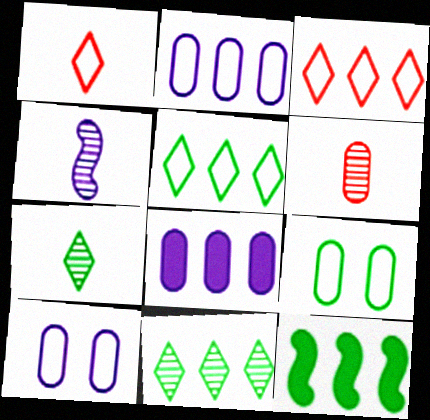[[4, 6, 7], 
[6, 8, 9], 
[7, 9, 12]]